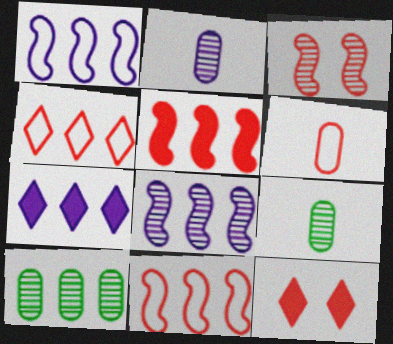[[1, 9, 12], 
[7, 10, 11]]